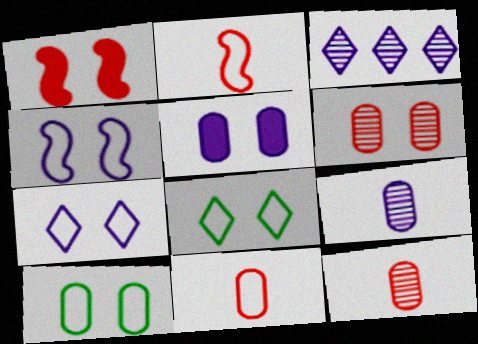[[5, 6, 10]]